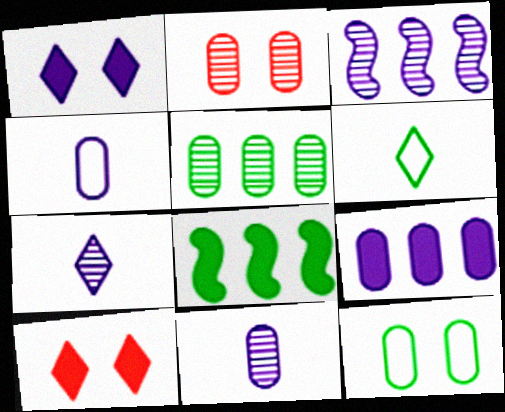[[1, 3, 4], 
[2, 5, 11]]